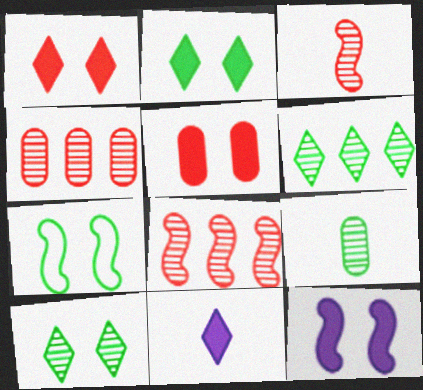[[2, 5, 12], 
[4, 7, 11]]